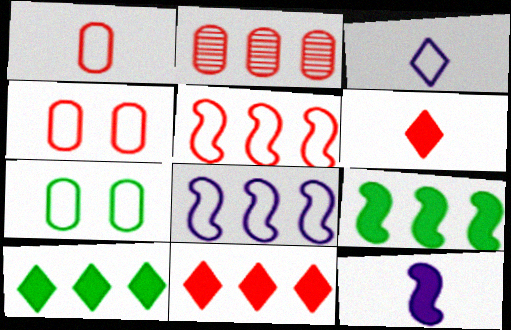[[2, 5, 11], 
[2, 8, 10], 
[3, 5, 7]]